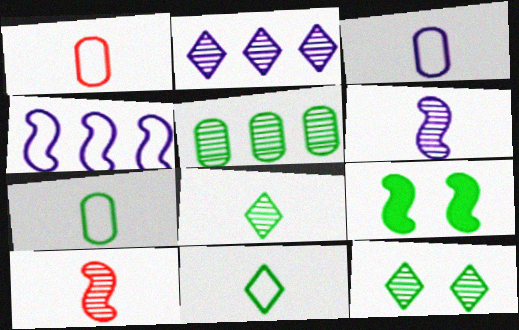[[1, 2, 9], 
[1, 3, 7], 
[4, 9, 10], 
[5, 9, 11]]